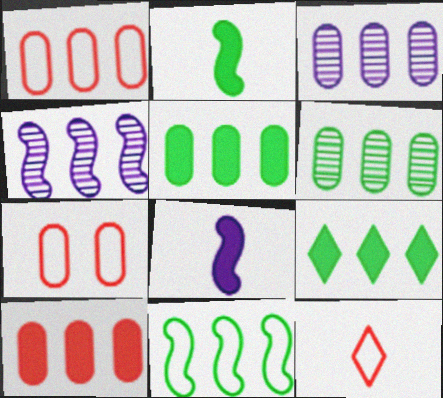[[1, 3, 5], 
[1, 4, 9], 
[6, 9, 11]]